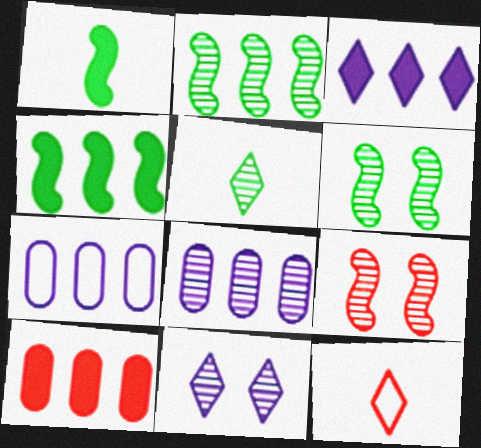[[3, 4, 10], 
[5, 8, 9], 
[9, 10, 12]]